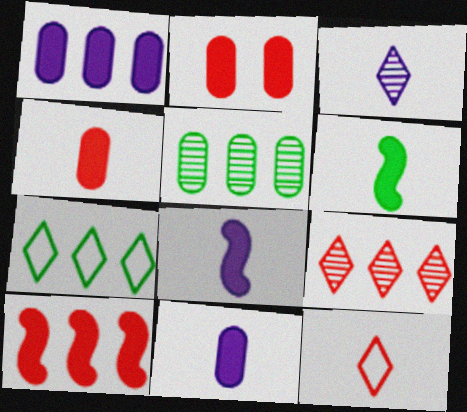[]